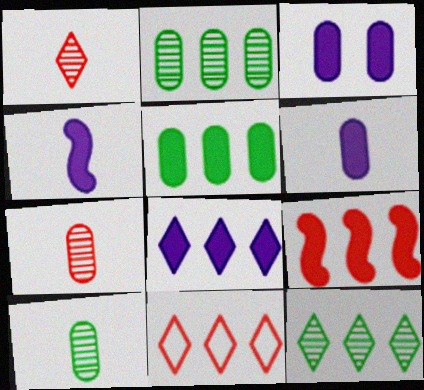[[3, 4, 8], 
[5, 8, 9], 
[8, 11, 12]]